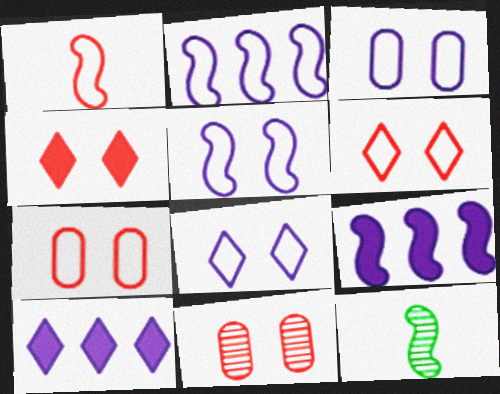[[3, 5, 8], 
[7, 10, 12]]